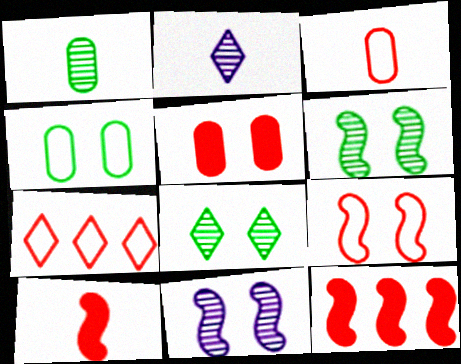[[2, 4, 12], 
[3, 7, 9]]